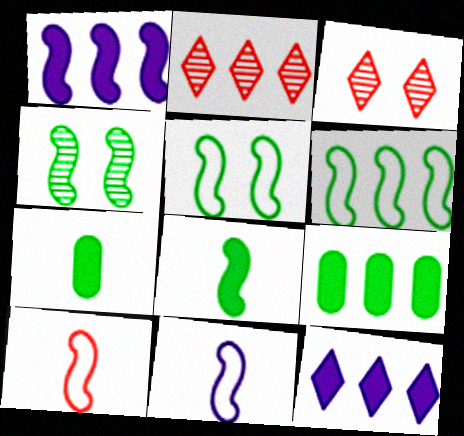[[1, 4, 10], 
[3, 9, 11], 
[4, 6, 8]]